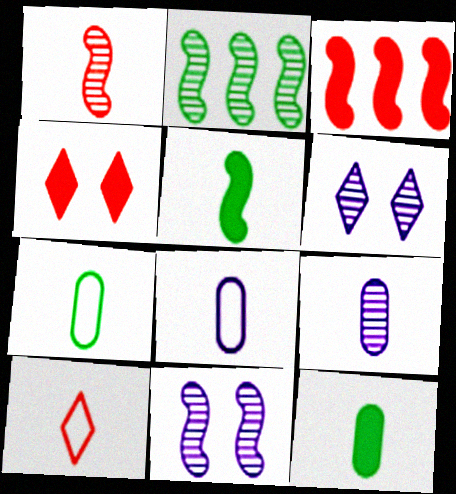[[1, 2, 11], 
[2, 4, 8], 
[3, 6, 7], 
[5, 9, 10]]